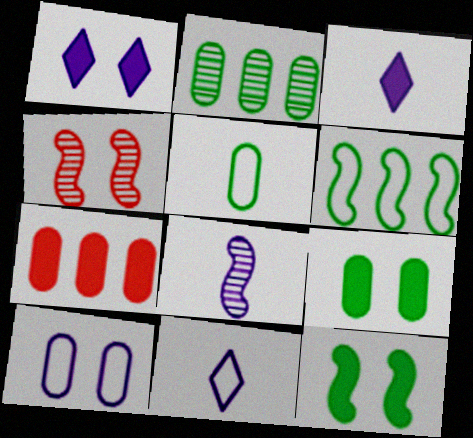[[2, 5, 9], 
[3, 7, 12]]